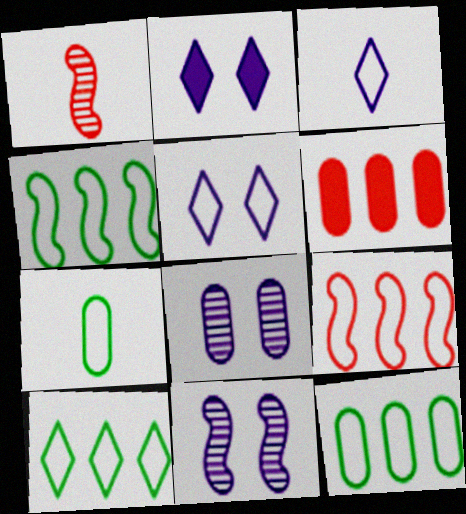[[1, 2, 12], 
[4, 10, 12], 
[5, 7, 9], 
[6, 7, 8]]